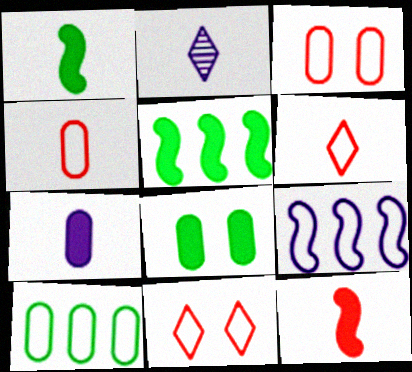[[1, 2, 4], 
[2, 3, 5]]